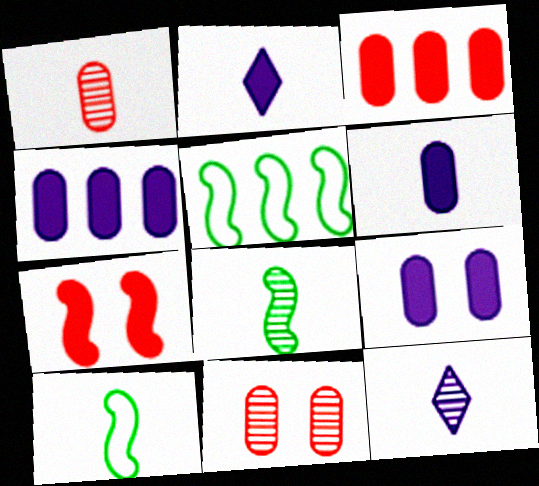[[1, 2, 10], 
[1, 8, 12], 
[2, 5, 11], 
[4, 6, 9]]